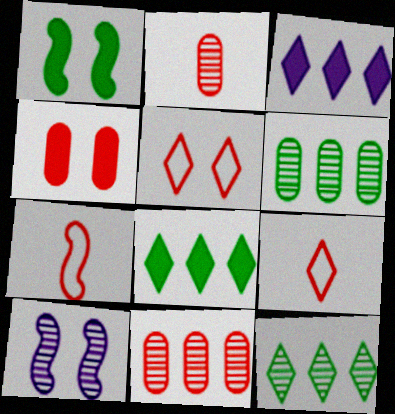[[2, 10, 12]]